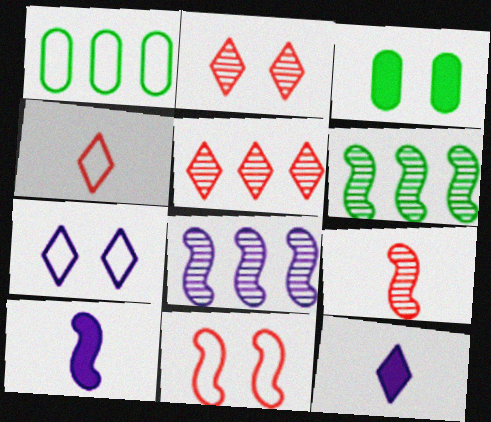[[1, 2, 10], 
[3, 4, 8], 
[6, 10, 11]]